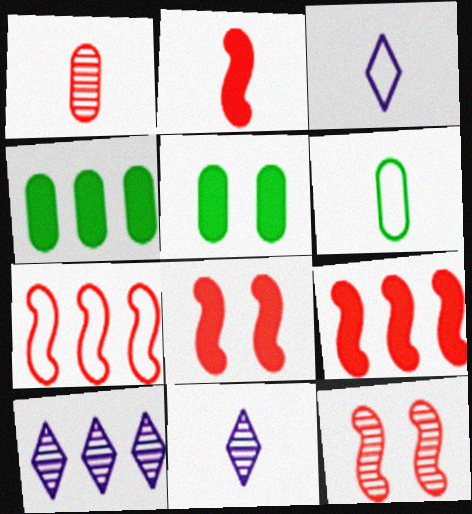[[2, 6, 11], 
[2, 7, 12], 
[2, 8, 9], 
[3, 4, 12], 
[4, 7, 10], 
[5, 7, 11], 
[6, 8, 10]]